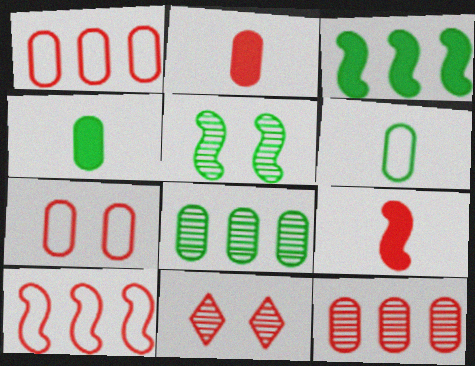[[1, 9, 11], 
[2, 7, 12], 
[2, 10, 11]]